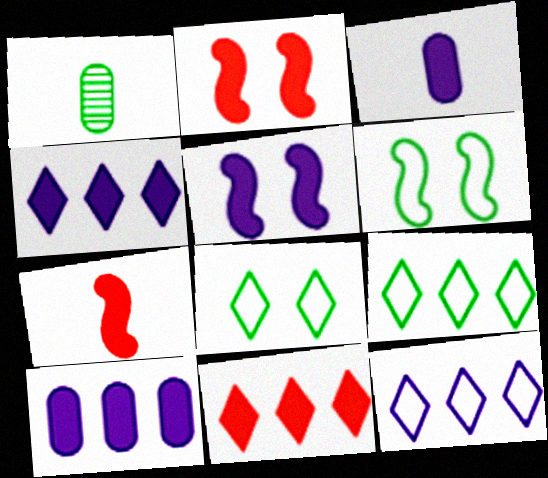[[1, 2, 12], 
[3, 4, 5]]